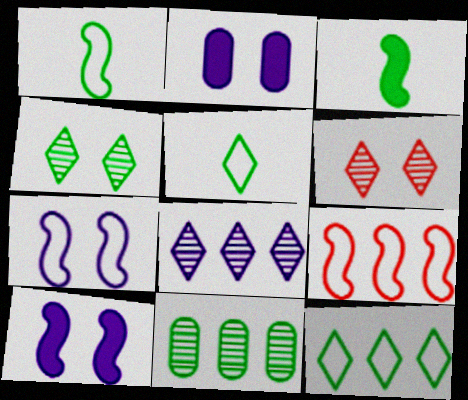[[1, 7, 9]]